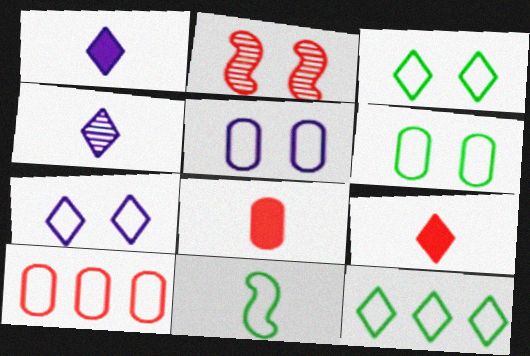[[2, 9, 10], 
[4, 8, 11], 
[6, 11, 12], 
[7, 10, 11]]